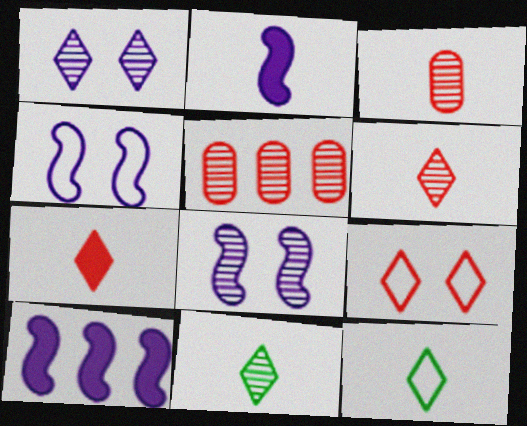[[2, 3, 12], 
[5, 8, 11]]